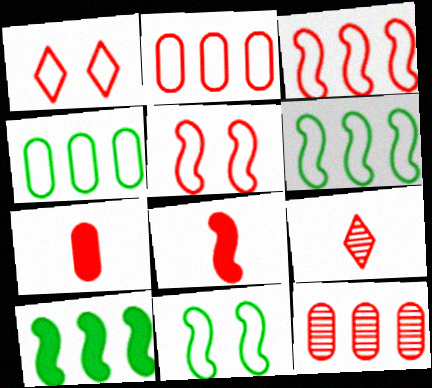[[1, 8, 12]]